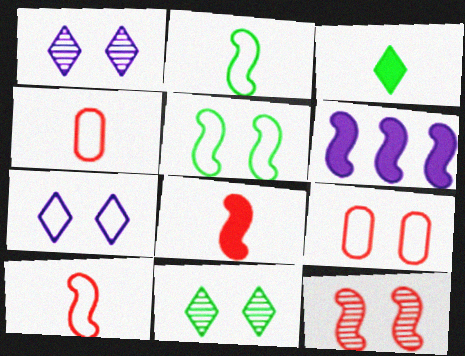[[2, 6, 12], 
[4, 6, 11], 
[5, 7, 9]]